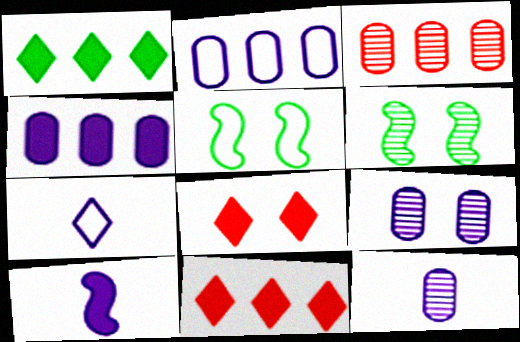[[5, 8, 9], 
[5, 11, 12], 
[7, 10, 12]]